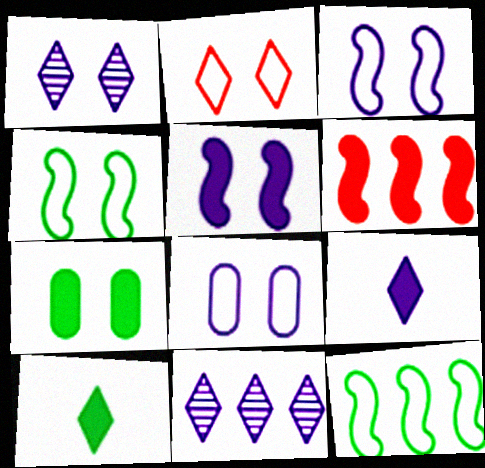[[1, 5, 8], 
[2, 4, 8], 
[2, 10, 11], 
[6, 7, 9]]